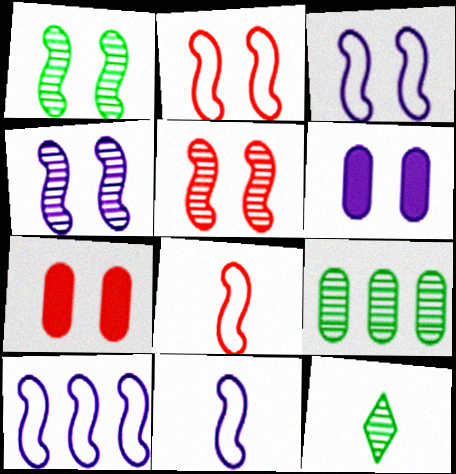[[1, 4, 5], 
[1, 9, 12], 
[3, 10, 11], 
[7, 10, 12]]